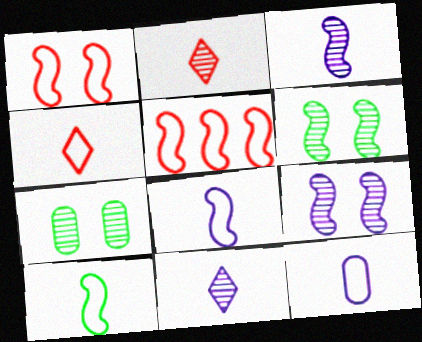[[4, 10, 12]]